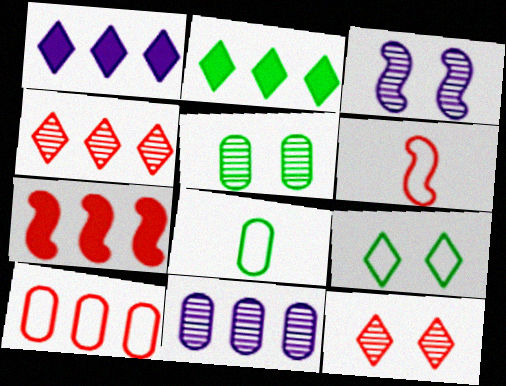[[1, 5, 6], 
[3, 5, 12], 
[4, 7, 10]]